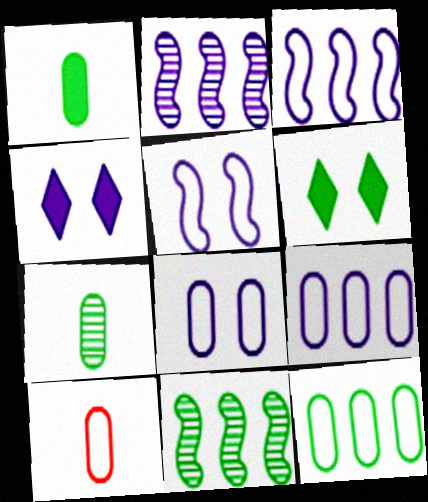[[2, 6, 10], 
[4, 10, 11], 
[8, 10, 12]]